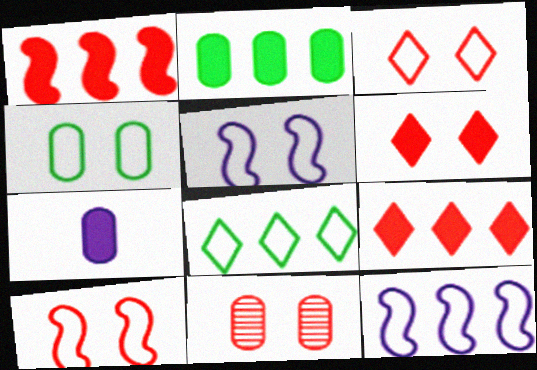[[3, 4, 5], 
[6, 10, 11]]